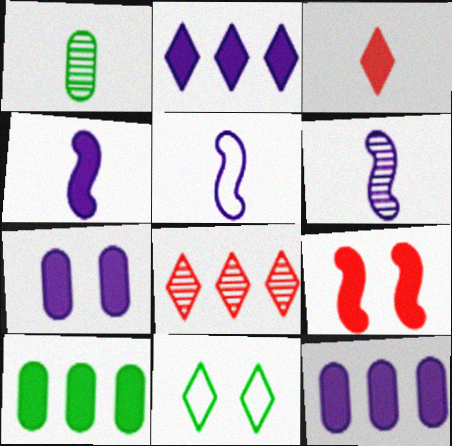[[1, 3, 5], 
[2, 4, 7], 
[4, 5, 6]]